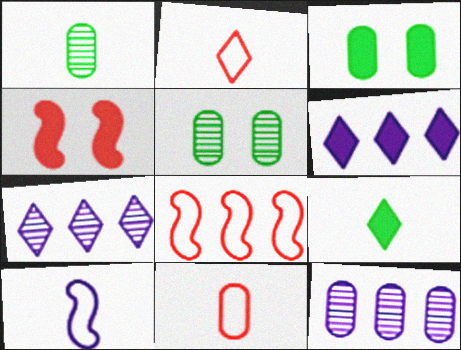[[3, 11, 12]]